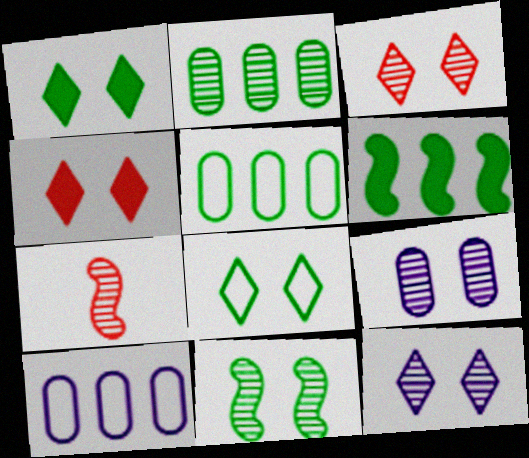[[1, 7, 10], 
[2, 7, 12], 
[3, 9, 11], 
[4, 8, 12]]